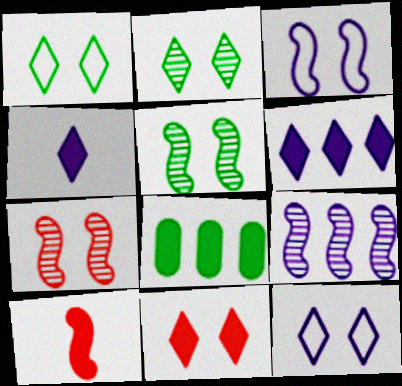[[2, 11, 12]]